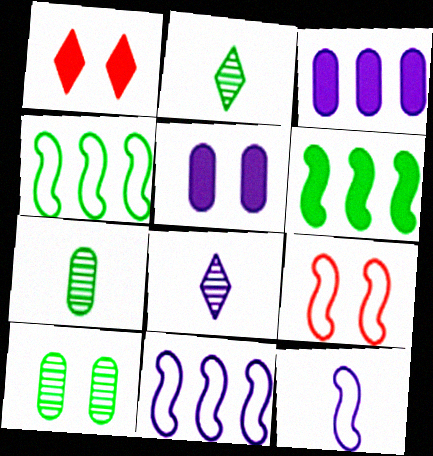[[1, 7, 11], 
[2, 3, 9], 
[4, 9, 12], 
[5, 8, 11]]